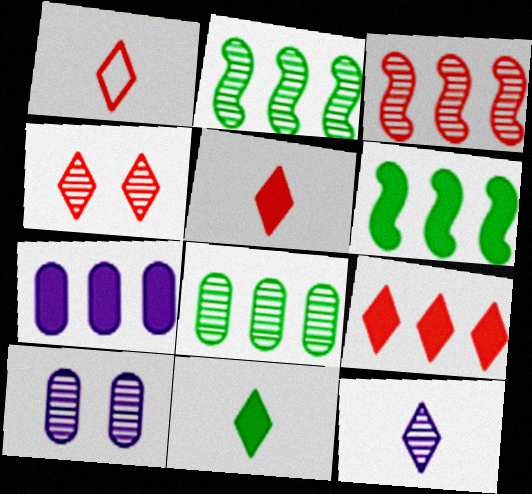[[1, 4, 9], 
[1, 6, 10], 
[1, 11, 12], 
[6, 7, 9]]